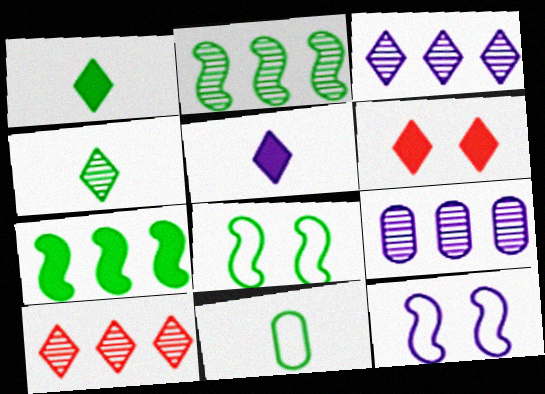[[2, 9, 10], 
[5, 9, 12]]